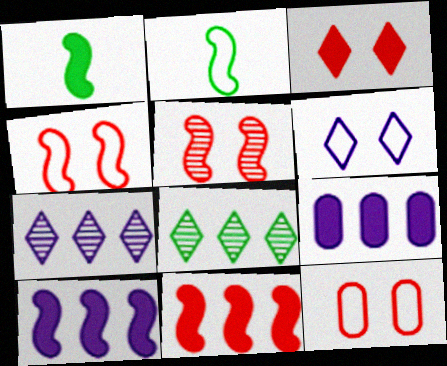[[1, 3, 9], 
[1, 7, 12], 
[2, 5, 10], 
[3, 5, 12]]